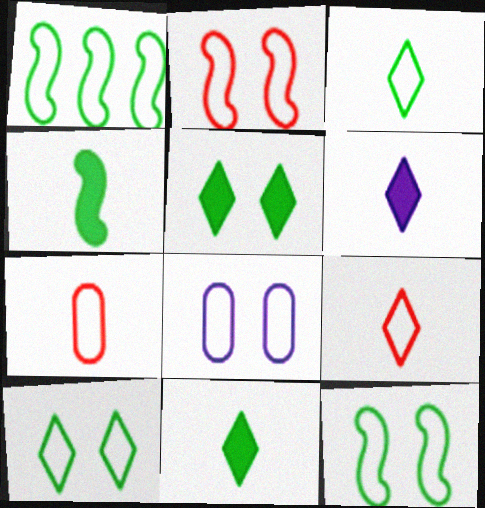[[1, 8, 9], 
[2, 8, 10]]